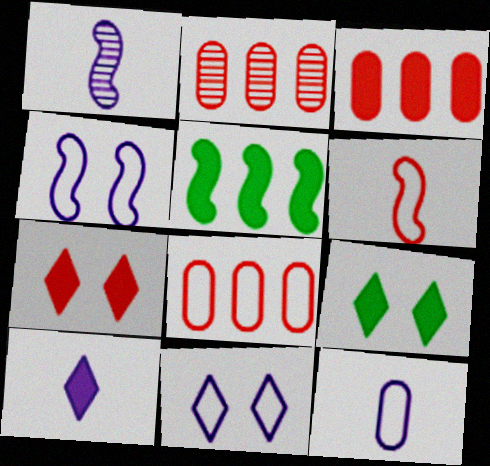[[1, 8, 9], 
[1, 10, 12], 
[2, 3, 8], 
[2, 6, 7]]